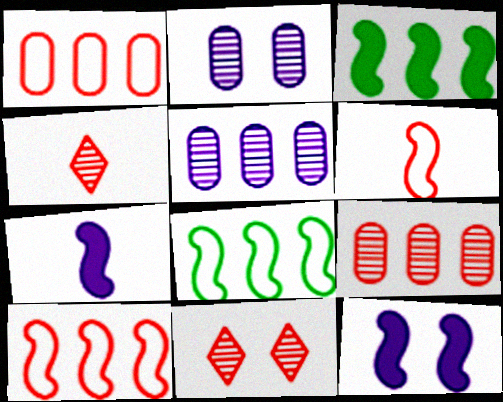[]